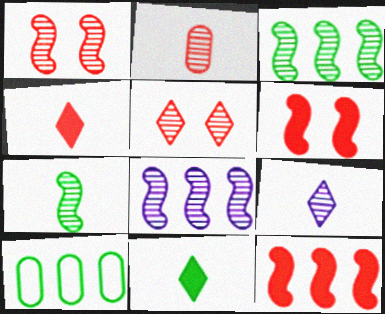[[1, 7, 8], 
[2, 7, 9], 
[6, 9, 10]]